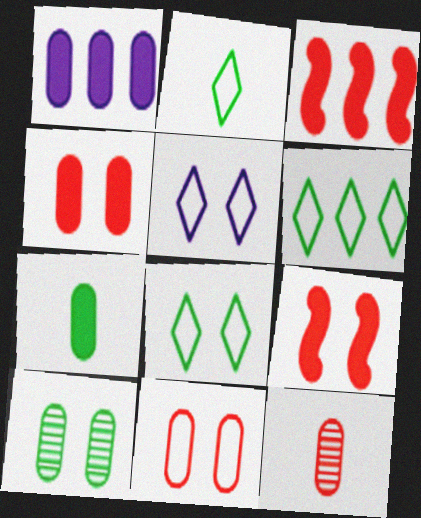[[1, 4, 7], 
[2, 6, 8], 
[5, 9, 10]]